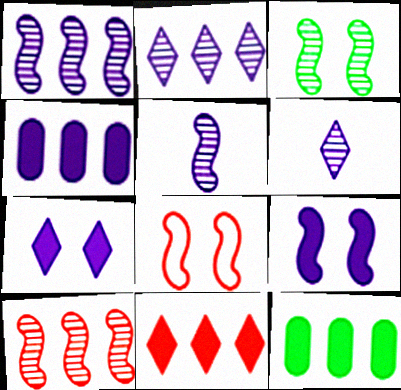[[3, 5, 10], 
[3, 8, 9], 
[6, 8, 12]]